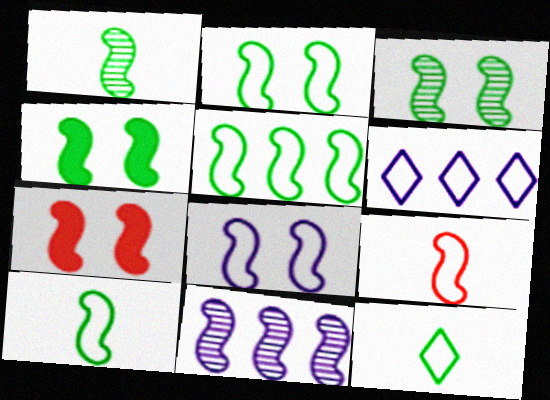[[1, 4, 5], 
[2, 3, 4], 
[2, 5, 10], 
[3, 7, 8], 
[4, 9, 11], 
[5, 8, 9], 
[7, 10, 11]]